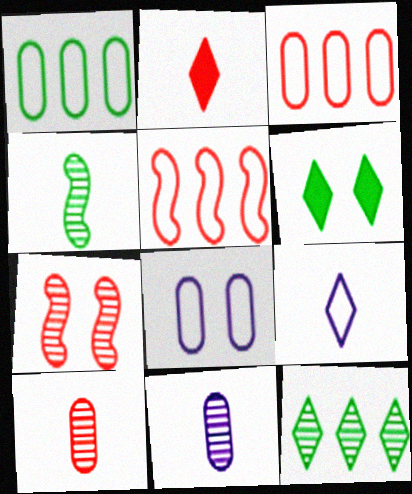[[1, 4, 6], 
[2, 3, 7], 
[5, 6, 11], 
[6, 7, 8], 
[7, 11, 12]]